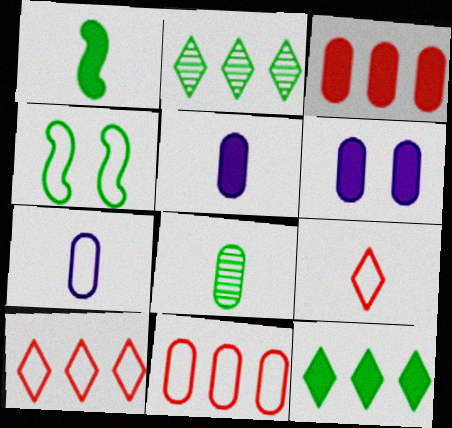[[4, 7, 10], 
[4, 8, 12], 
[6, 8, 11]]